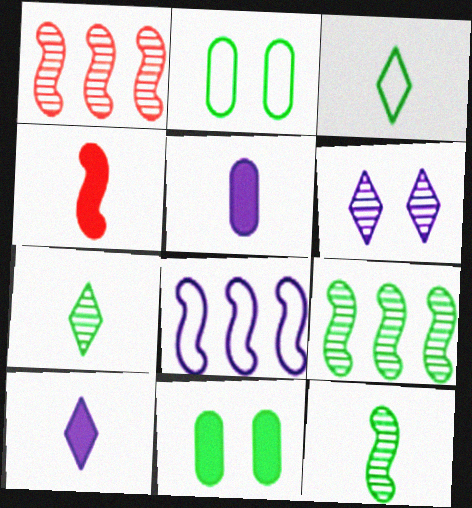[[1, 2, 10], 
[3, 9, 11], 
[5, 6, 8]]